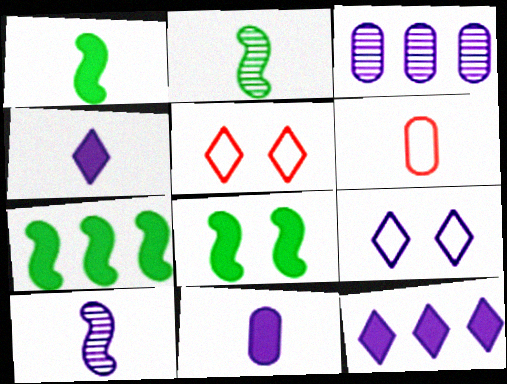[[1, 3, 5], 
[1, 7, 8], 
[2, 4, 6]]